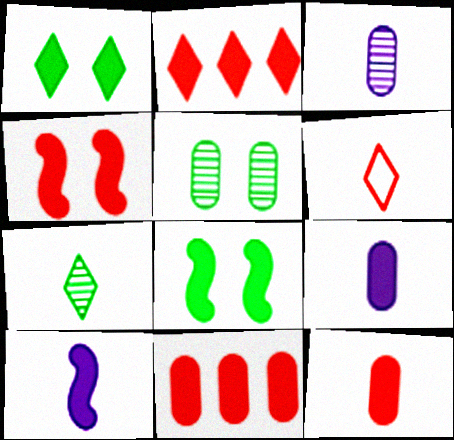[[1, 10, 11], 
[2, 4, 12], 
[2, 8, 9]]